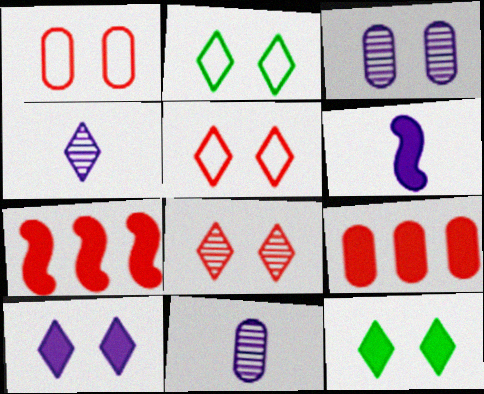[[2, 7, 11], 
[2, 8, 10], 
[6, 9, 12]]